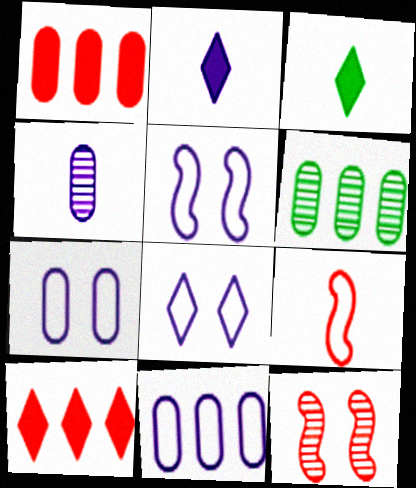[[1, 6, 11], 
[3, 4, 9], 
[3, 11, 12], 
[5, 7, 8]]